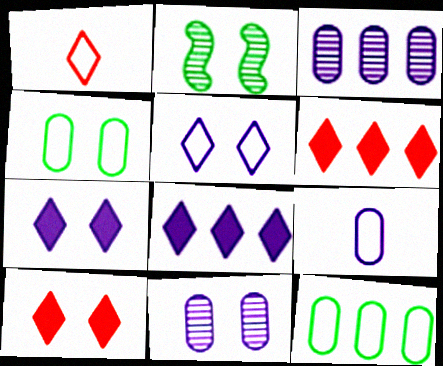[[2, 6, 9]]